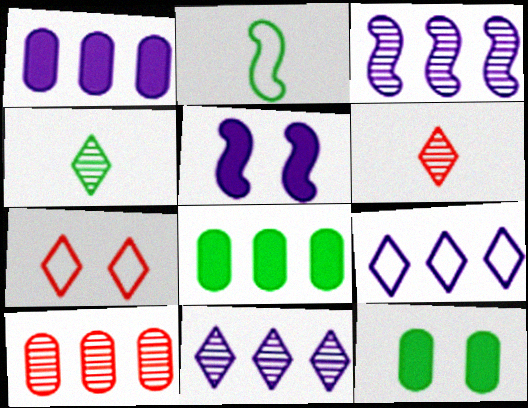[[1, 3, 9]]